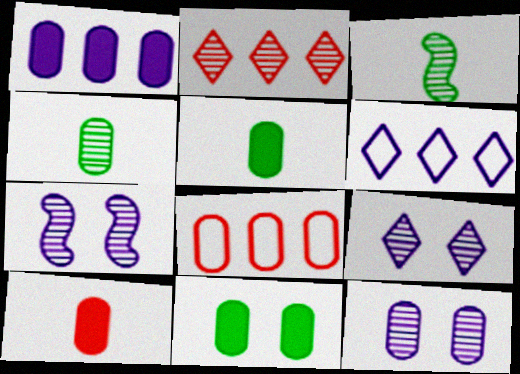[[1, 10, 11], 
[2, 3, 12], 
[2, 4, 7], 
[5, 8, 12], 
[7, 9, 12]]